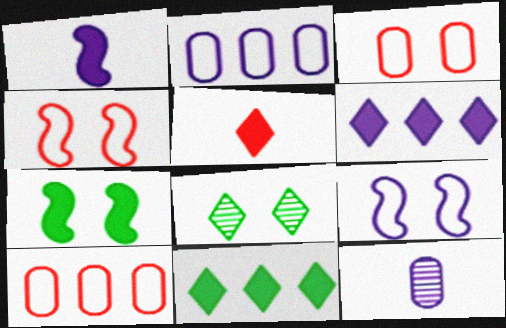[[1, 8, 10], 
[4, 11, 12], 
[6, 9, 12]]